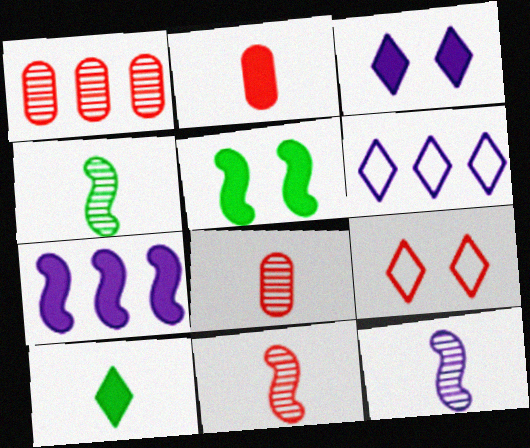[[4, 11, 12], 
[5, 6, 8]]